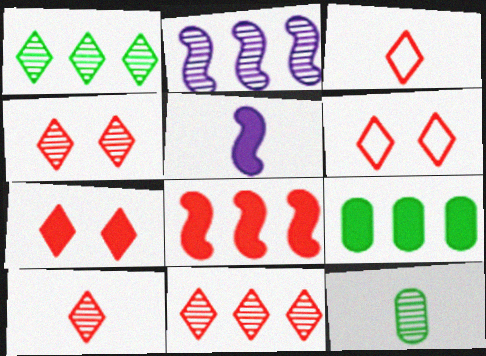[[2, 4, 12], 
[3, 5, 12], 
[3, 7, 11], 
[4, 6, 7], 
[4, 10, 11], 
[5, 7, 9]]